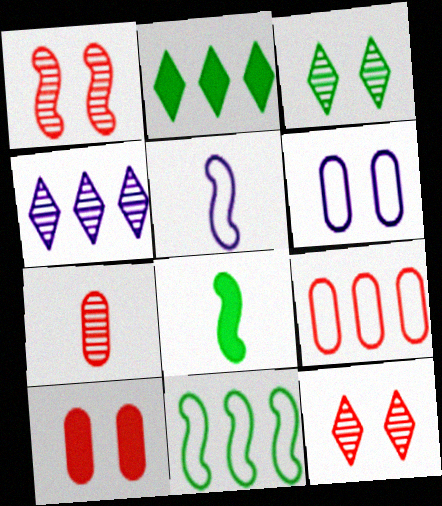[[7, 9, 10]]